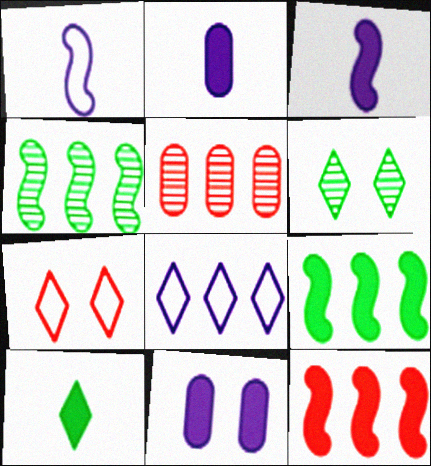[[2, 4, 7], 
[5, 8, 9], 
[10, 11, 12]]